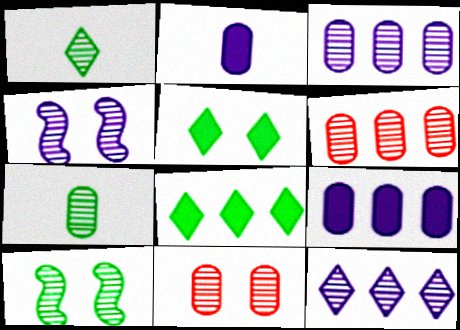[[1, 4, 6], 
[3, 7, 11]]